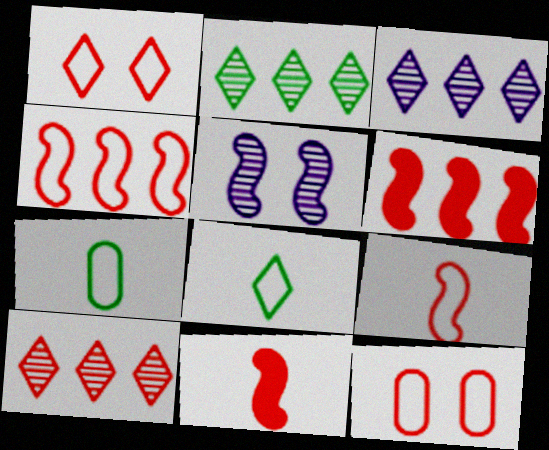[[2, 3, 10], 
[10, 11, 12]]